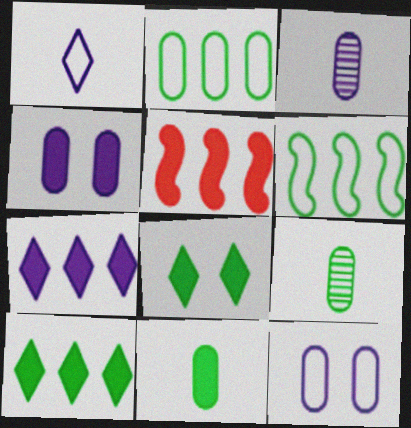[[6, 8, 9]]